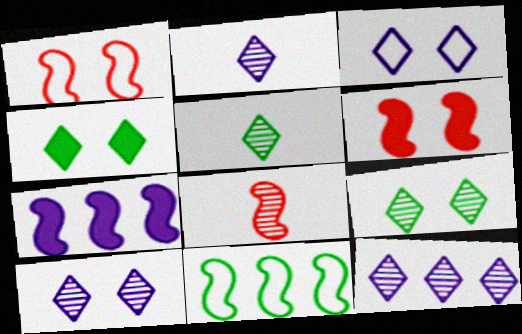[[2, 10, 12]]